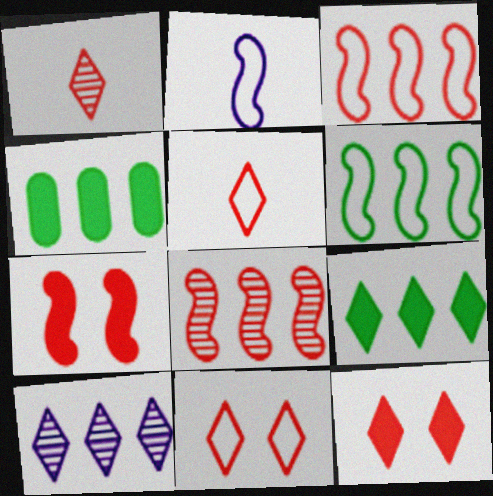[[3, 4, 10]]